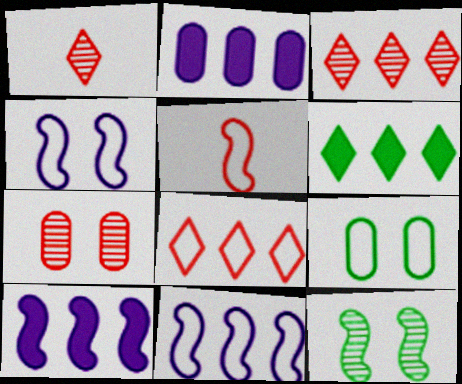[[1, 9, 10], 
[5, 10, 12]]